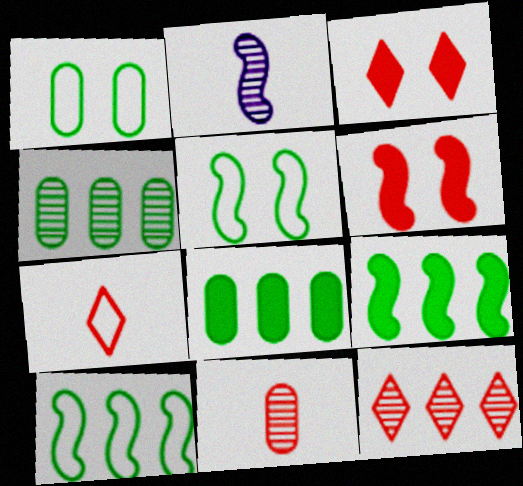[[2, 6, 10], 
[3, 7, 12]]